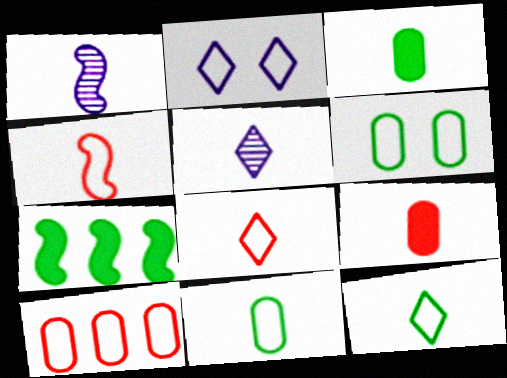[[1, 3, 8], 
[1, 9, 12], 
[3, 4, 5]]